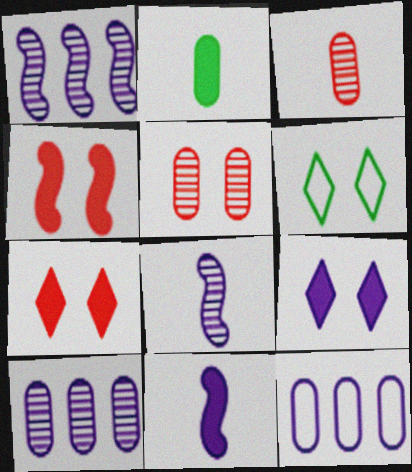[[2, 5, 12], 
[8, 9, 12]]